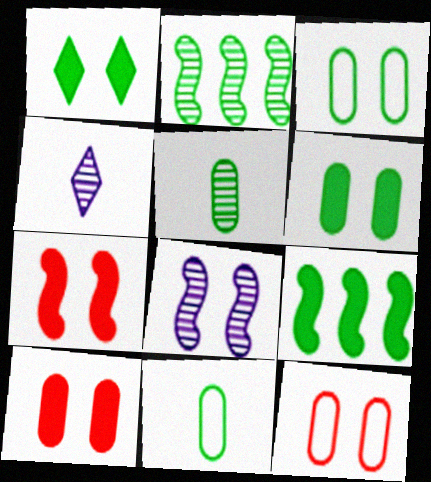[[1, 2, 11], 
[1, 8, 12], 
[4, 9, 12]]